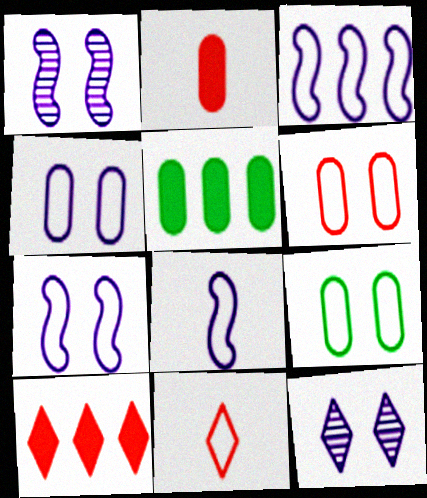[[1, 5, 11], 
[3, 7, 8], 
[3, 9, 11], 
[4, 6, 9]]